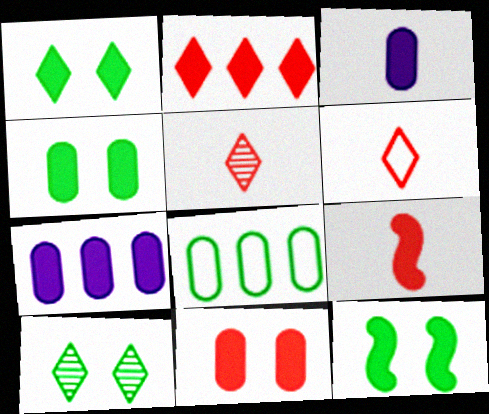[[1, 4, 12], 
[1, 7, 9], 
[2, 3, 12], 
[2, 9, 11]]